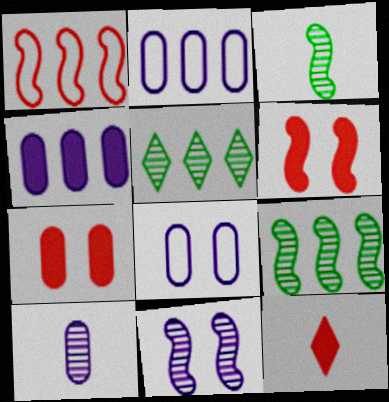[[1, 4, 5], 
[4, 8, 10], 
[8, 9, 12]]